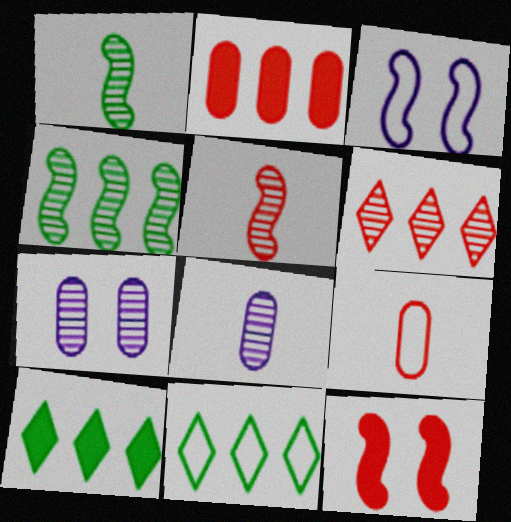[[1, 6, 7], 
[3, 9, 11], 
[6, 9, 12], 
[8, 11, 12]]